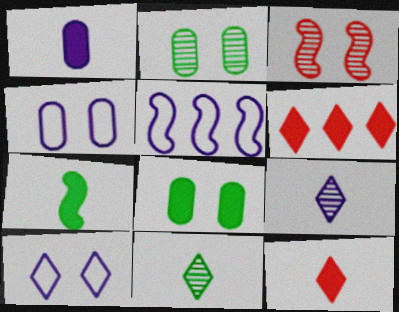[[1, 7, 12], 
[2, 5, 12], 
[3, 5, 7], 
[3, 8, 10], 
[6, 10, 11]]